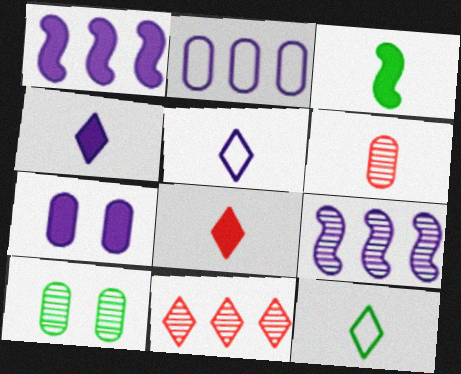[[1, 4, 7], 
[3, 5, 6], 
[5, 7, 9]]